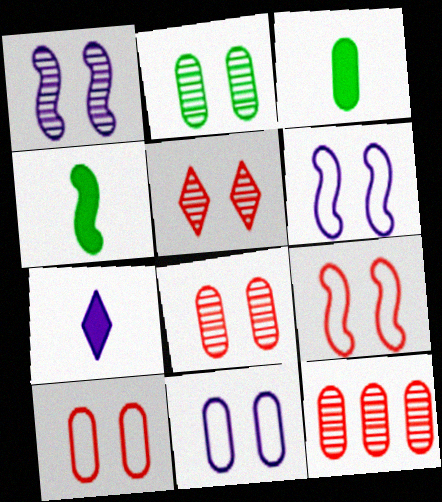[[1, 2, 5], 
[3, 11, 12]]